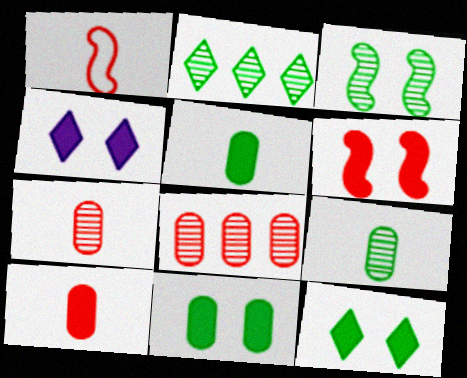[[2, 3, 9], 
[4, 6, 11]]